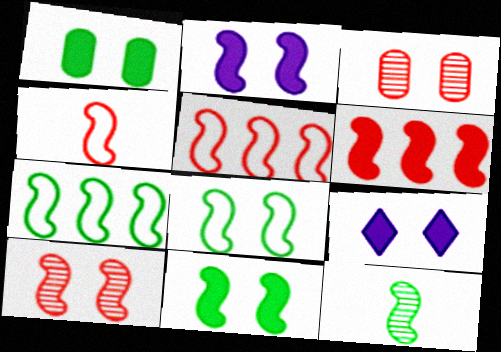[[2, 5, 12], 
[2, 8, 10], 
[3, 8, 9], 
[4, 6, 10], 
[7, 11, 12]]